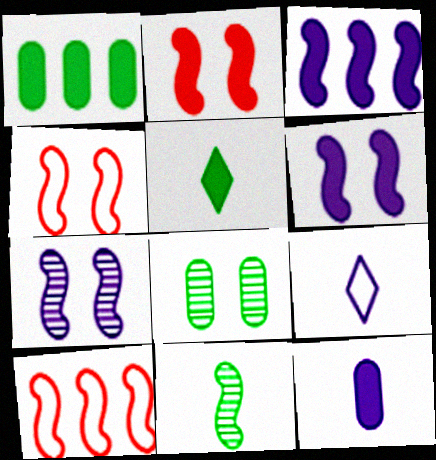[[3, 4, 11], 
[6, 10, 11]]